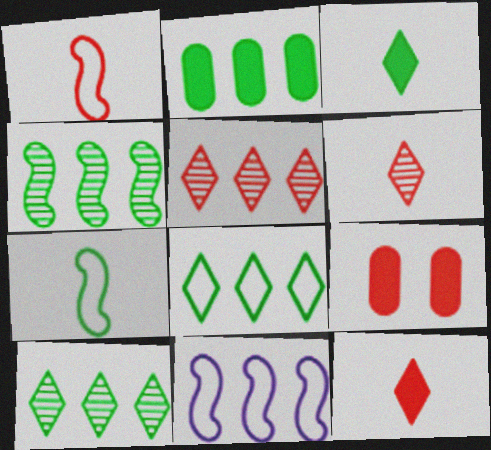[[1, 5, 9], 
[2, 4, 8], 
[2, 5, 11]]